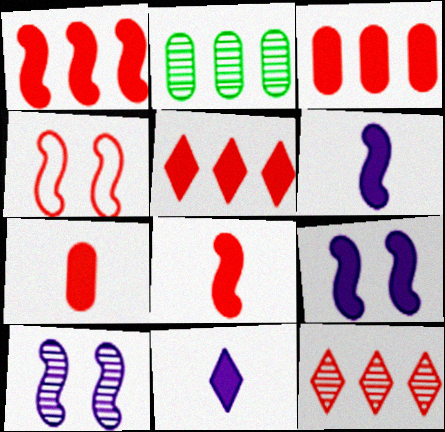[[1, 3, 5], 
[2, 4, 11], 
[4, 7, 12]]